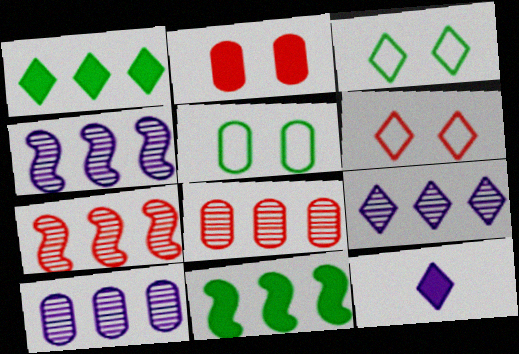[[2, 11, 12], 
[4, 9, 10], 
[5, 7, 12]]